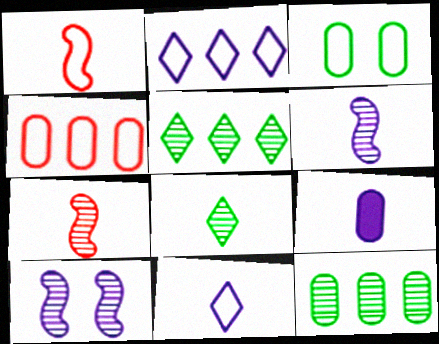[[1, 2, 3], 
[1, 8, 9], 
[2, 9, 10], 
[6, 9, 11]]